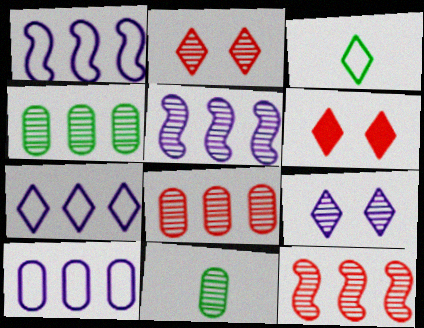[[1, 6, 11], 
[1, 7, 10], 
[2, 5, 11], 
[9, 11, 12]]